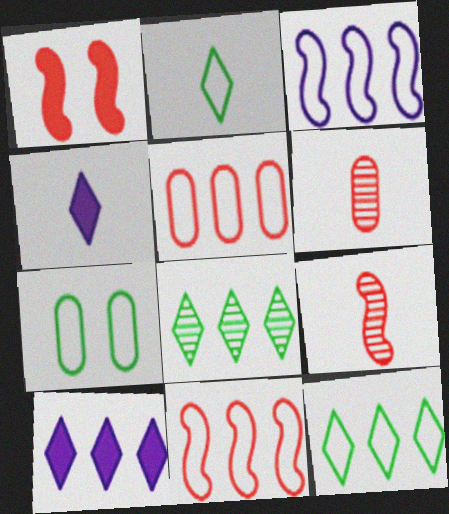[[1, 9, 11], 
[3, 5, 12], 
[7, 9, 10]]